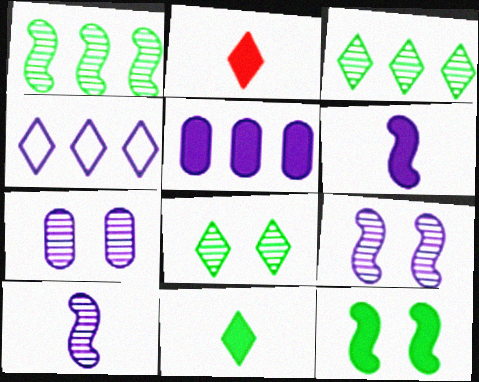[[2, 4, 8], 
[2, 5, 12], 
[4, 6, 7]]